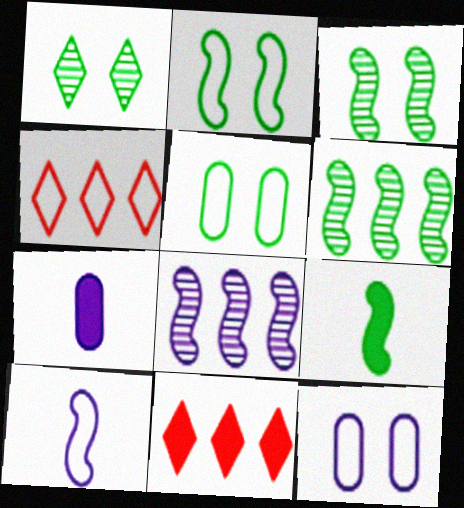[[2, 6, 9], 
[3, 4, 7], 
[4, 5, 10]]